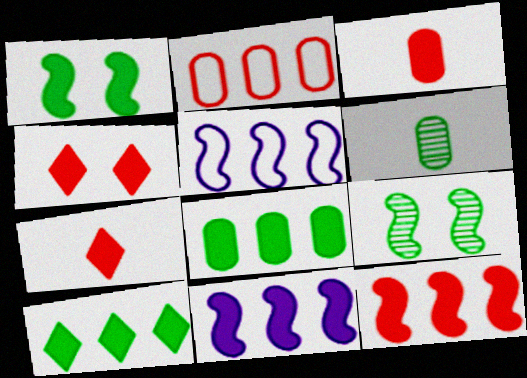[[3, 4, 12], 
[4, 5, 6]]